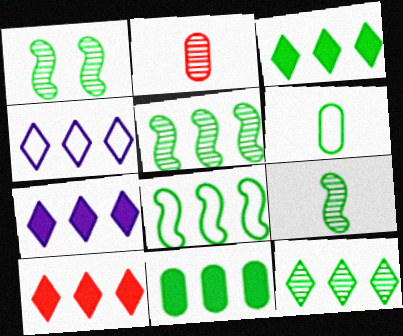[[1, 3, 6], 
[1, 5, 9], 
[3, 7, 10], 
[4, 10, 12], 
[8, 11, 12]]